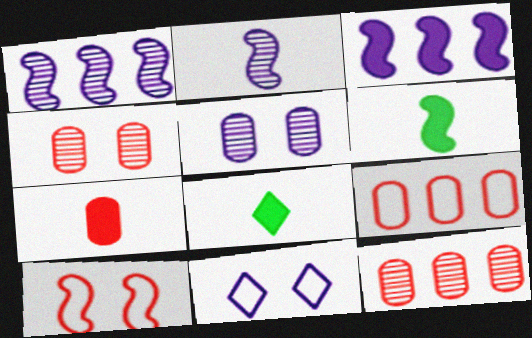[[1, 6, 10], 
[4, 7, 9], 
[6, 11, 12]]